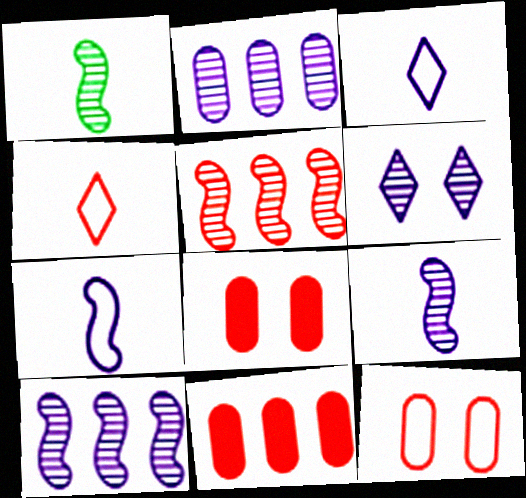[[2, 6, 9], 
[4, 5, 8]]